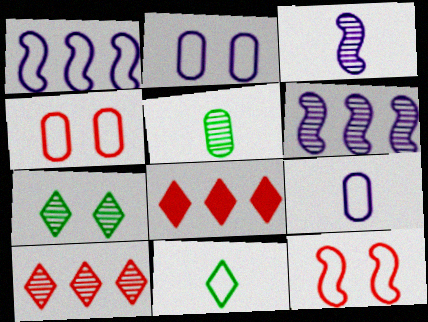[[1, 4, 11]]